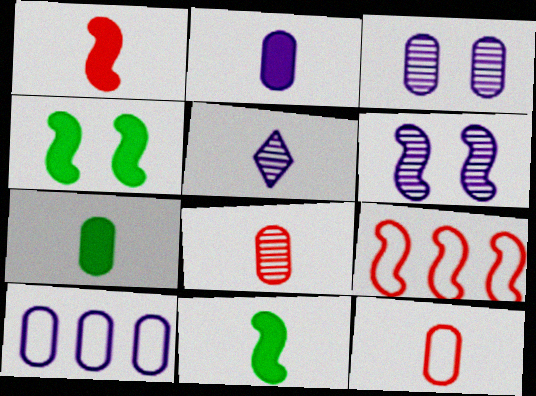[[2, 3, 10], 
[5, 11, 12], 
[6, 9, 11]]